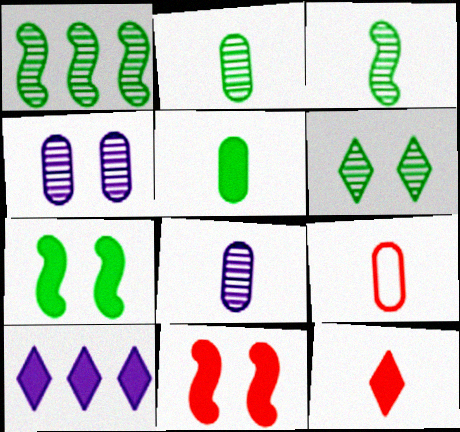[[1, 2, 6], 
[5, 8, 9], 
[5, 10, 11]]